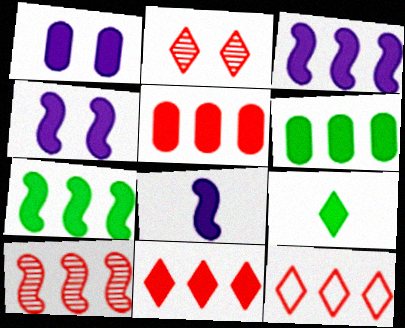[[3, 4, 8], 
[3, 6, 11], 
[4, 5, 9], 
[5, 10, 12]]